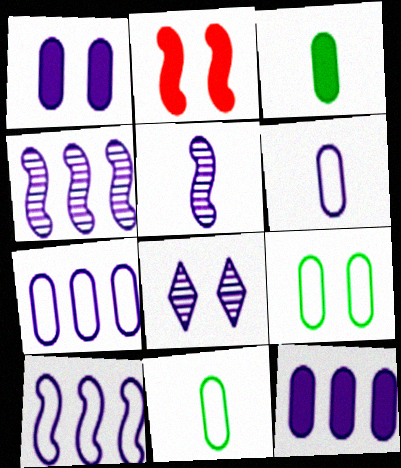[[2, 8, 9]]